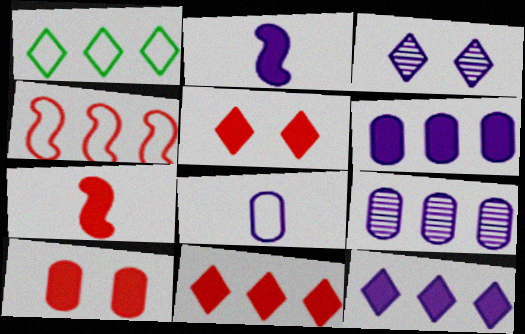[[7, 10, 11]]